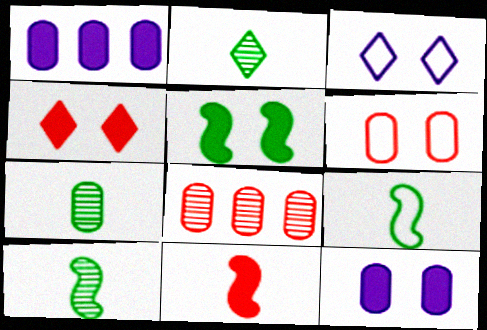[[1, 6, 7], 
[2, 7, 10], 
[4, 5, 12]]